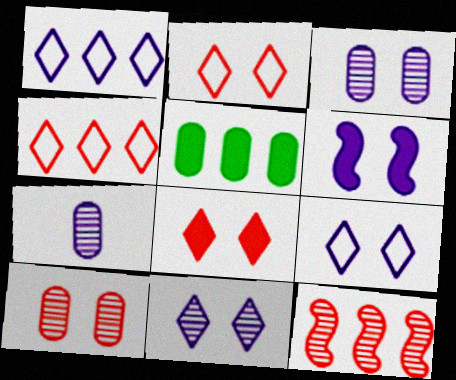[[1, 5, 12], 
[1, 6, 7], 
[3, 6, 9]]